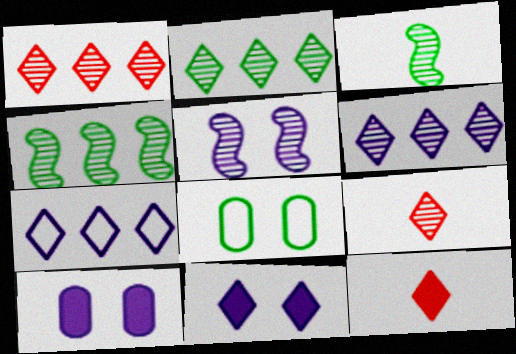[[1, 2, 6]]